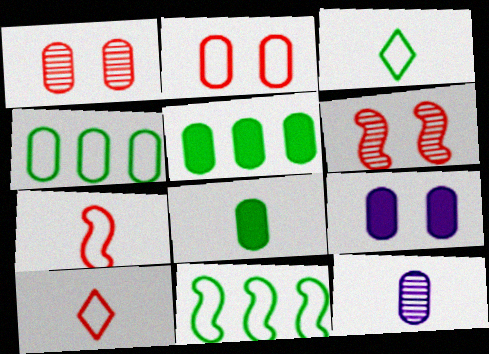[[2, 5, 12]]